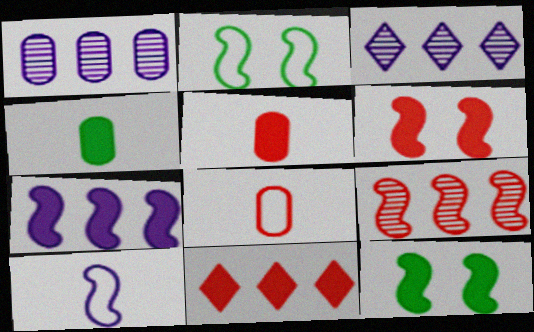[[2, 3, 5], 
[3, 8, 12], 
[5, 6, 11], 
[9, 10, 12]]